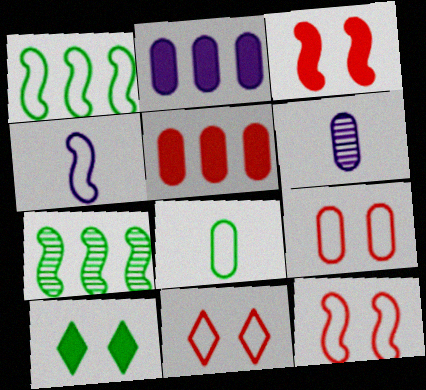[[1, 4, 12], 
[3, 4, 7], 
[7, 8, 10], 
[9, 11, 12]]